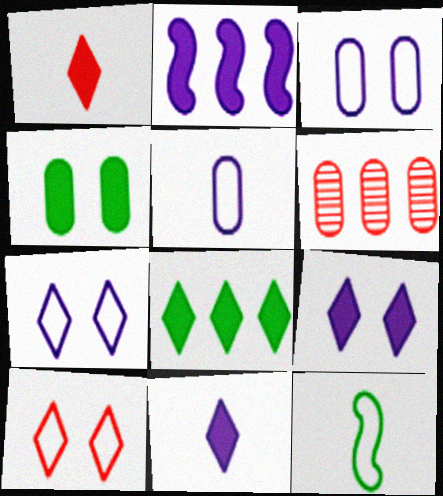[[1, 2, 4], 
[1, 8, 9], 
[4, 5, 6], 
[6, 9, 12]]